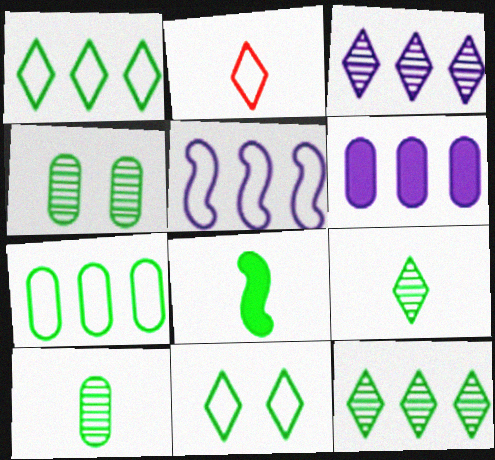[[1, 4, 8], 
[3, 5, 6]]